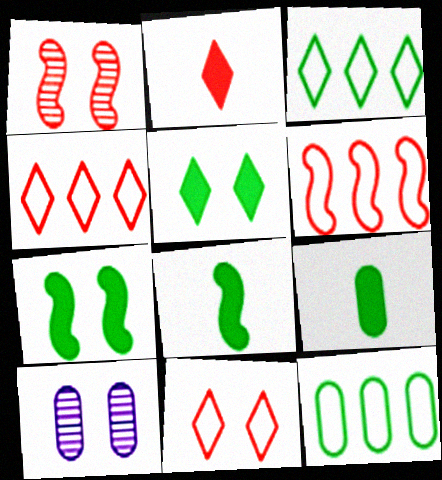[[4, 8, 10], 
[7, 10, 11]]